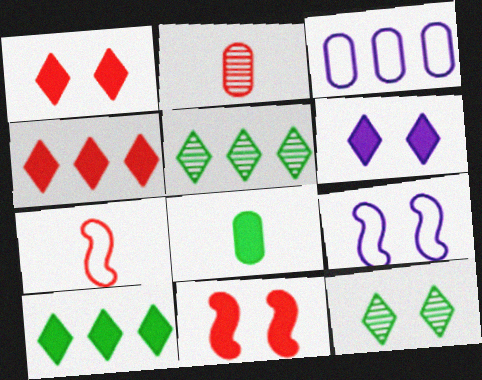[[2, 9, 10]]